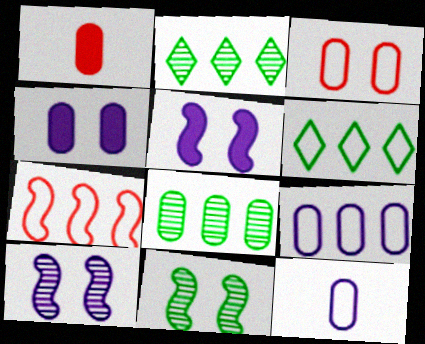[[1, 6, 10], 
[6, 7, 9]]